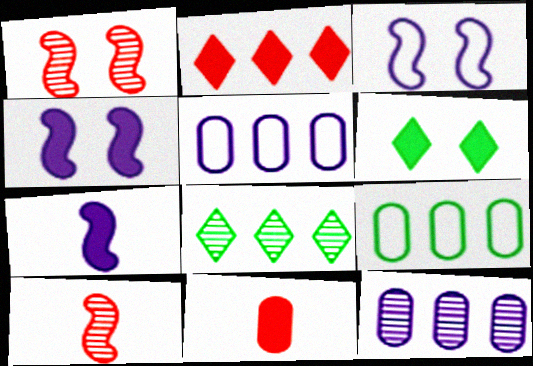[[3, 8, 11], 
[5, 6, 10]]